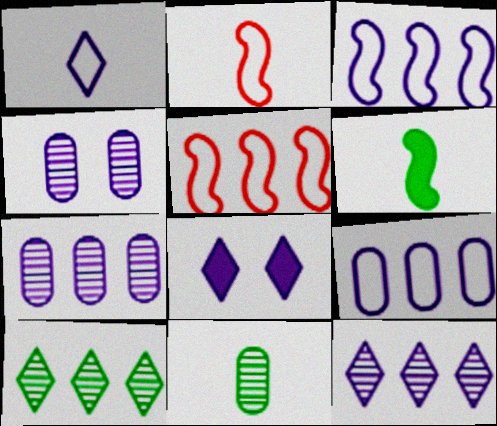[[1, 8, 12], 
[5, 8, 11]]